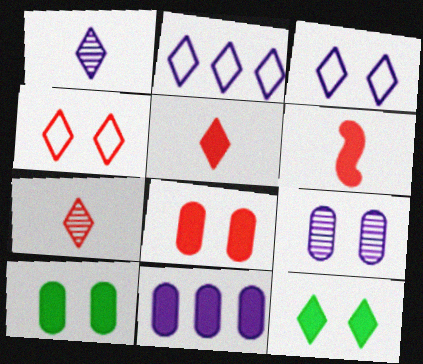[[2, 7, 12], 
[6, 11, 12]]